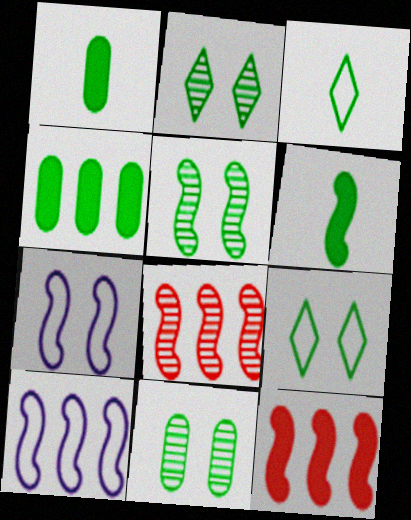[[2, 5, 11], 
[3, 4, 5], 
[6, 7, 8]]